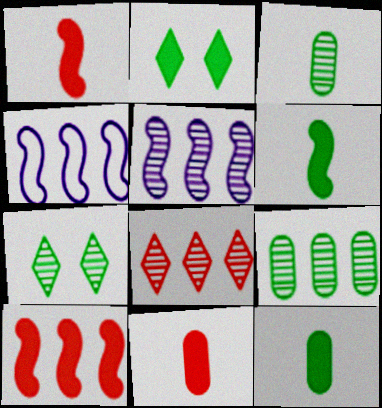[[4, 7, 11], 
[5, 8, 9]]